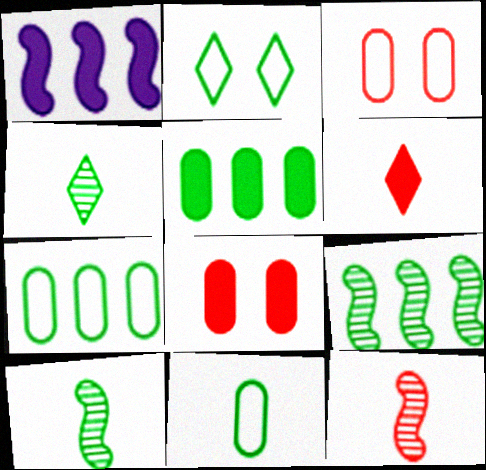[[1, 3, 4], 
[2, 5, 10]]